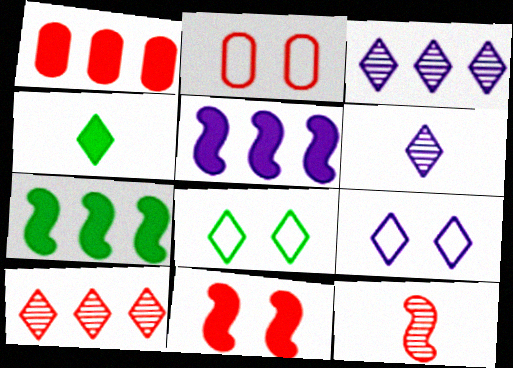[[2, 6, 7], 
[4, 9, 10]]